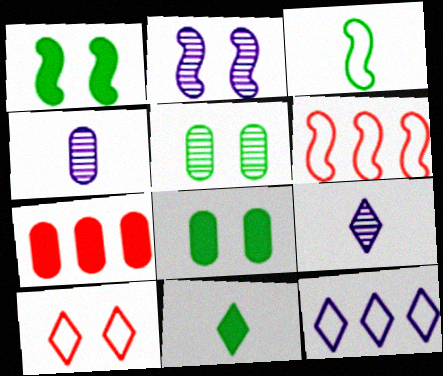[[2, 8, 10], 
[6, 8, 9]]